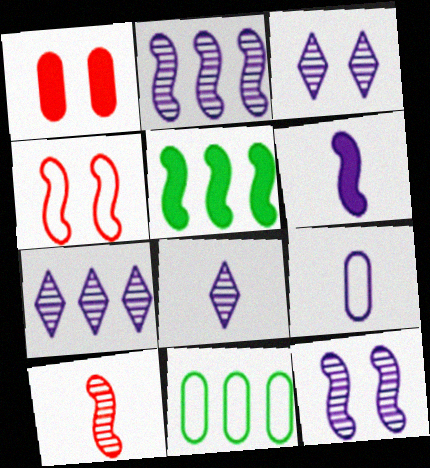[[3, 7, 8], 
[6, 8, 9]]